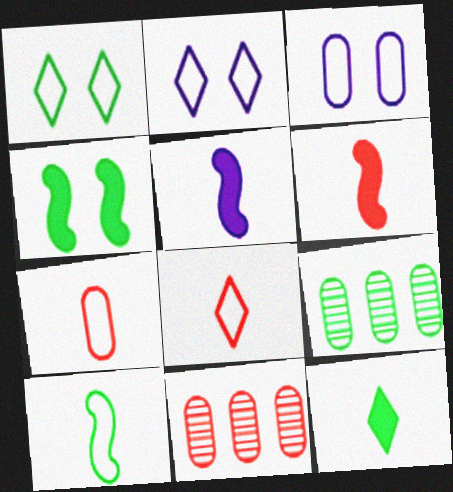[[1, 5, 11], 
[2, 6, 9]]